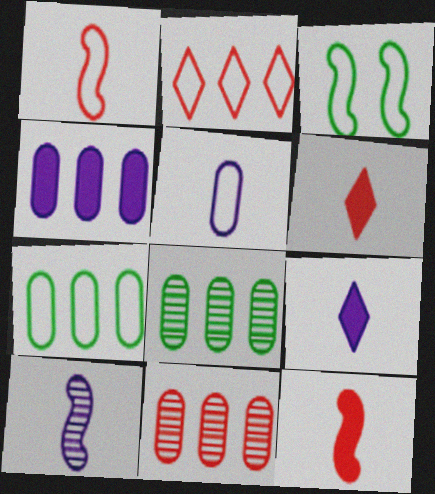[[2, 3, 5], 
[3, 9, 11], 
[4, 7, 11], 
[5, 9, 10]]